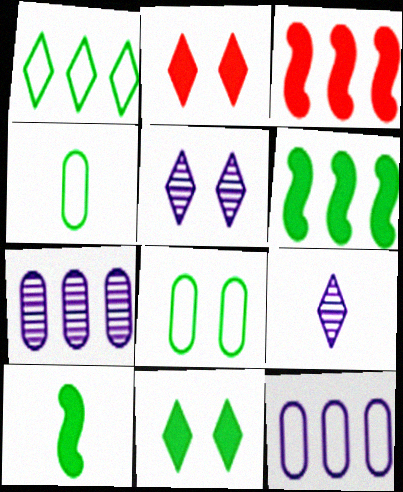[[1, 2, 9], 
[1, 3, 7], 
[3, 4, 5], 
[3, 8, 9]]